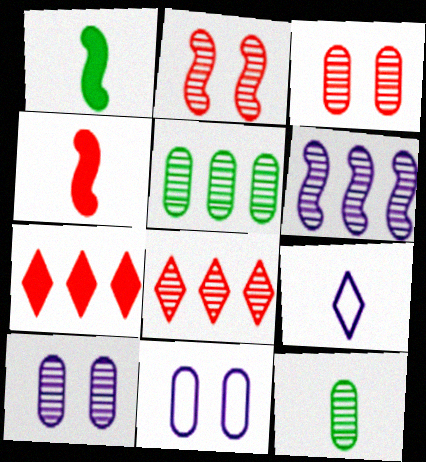[[1, 8, 11], 
[4, 9, 12], 
[5, 6, 8]]